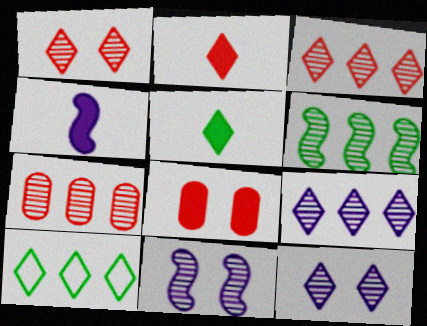[[2, 10, 12], 
[6, 7, 9]]